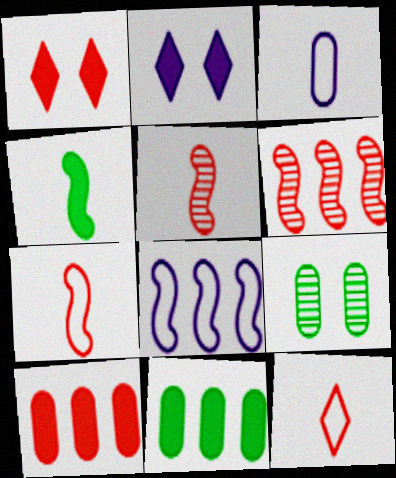[[2, 4, 10], 
[3, 9, 10]]